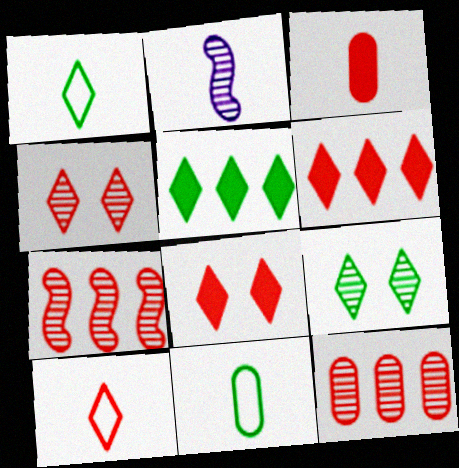[[1, 2, 3], 
[1, 5, 9], 
[2, 9, 12], 
[4, 6, 10]]